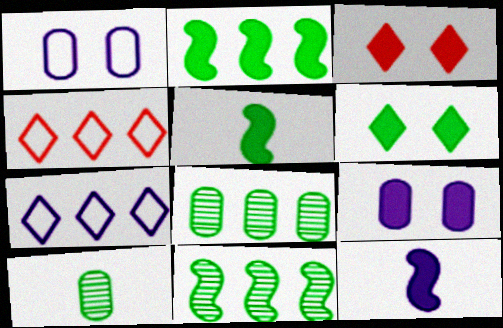[]